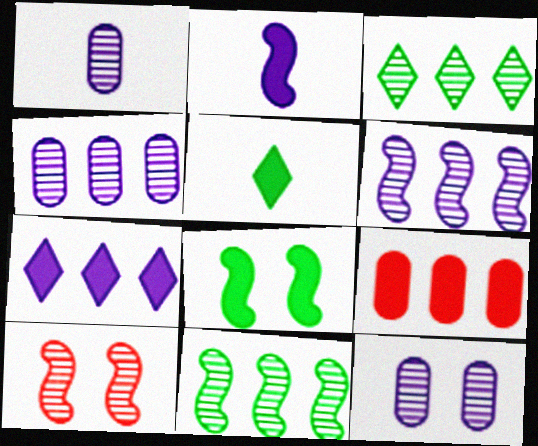[[1, 3, 10], 
[1, 4, 12]]